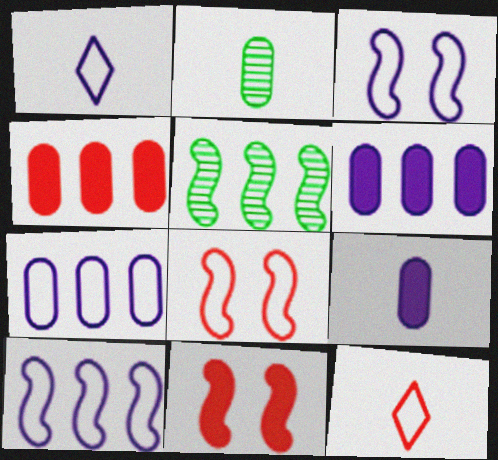[[1, 3, 7]]